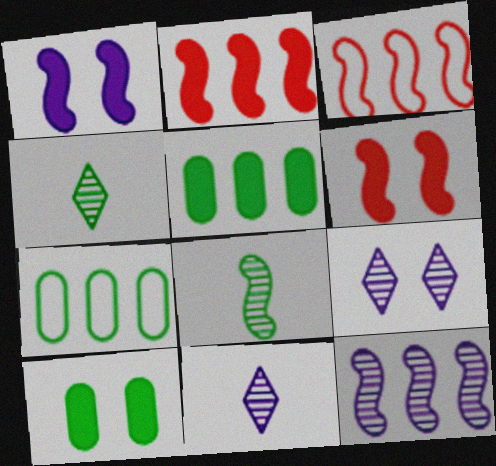[[1, 3, 8], 
[3, 10, 11], 
[6, 7, 11]]